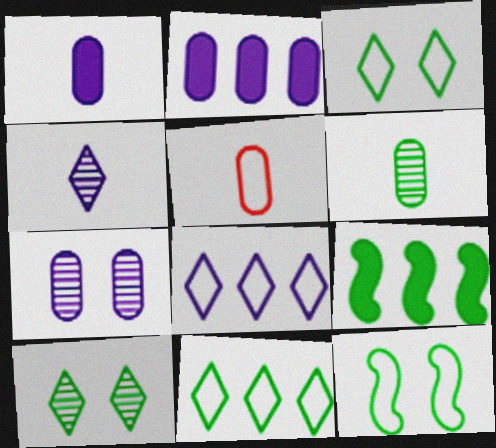[[1, 5, 6], 
[3, 6, 9], 
[5, 8, 12]]